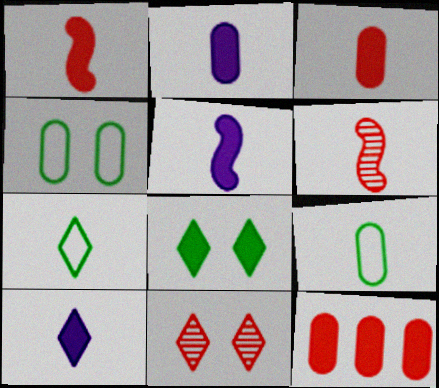[[2, 5, 10], 
[2, 6, 7], 
[5, 8, 12], 
[6, 9, 10]]